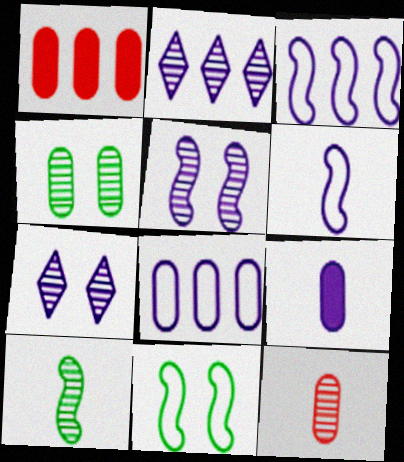[[3, 7, 9]]